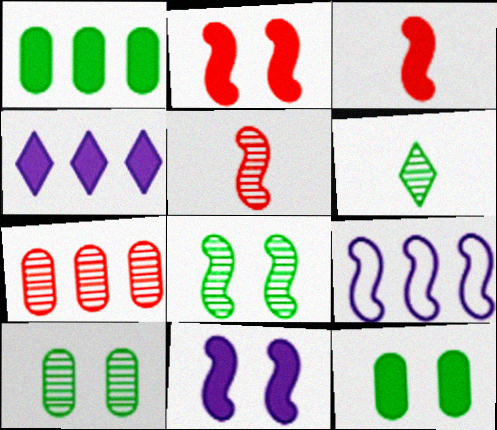[[3, 4, 12], 
[3, 8, 9]]